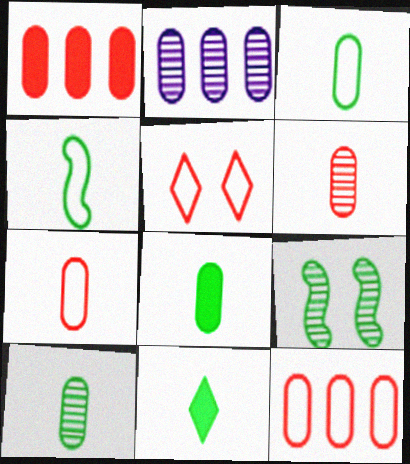[[3, 8, 10], 
[4, 10, 11]]